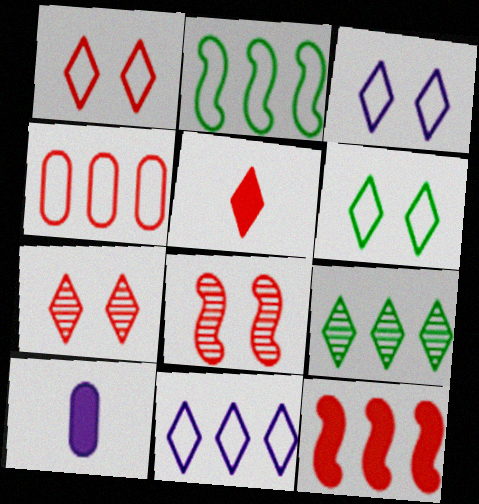[[1, 3, 6], 
[2, 4, 11], 
[2, 7, 10], 
[3, 5, 9], 
[4, 5, 8]]